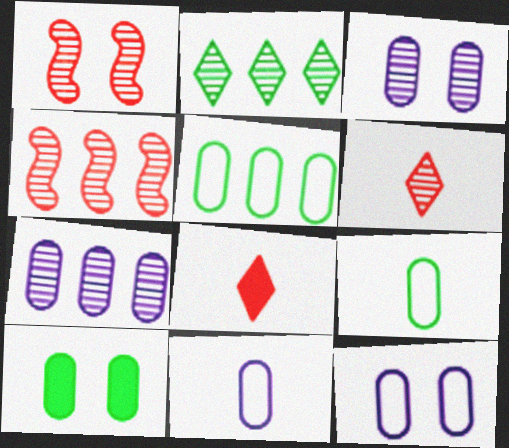[[2, 4, 7]]